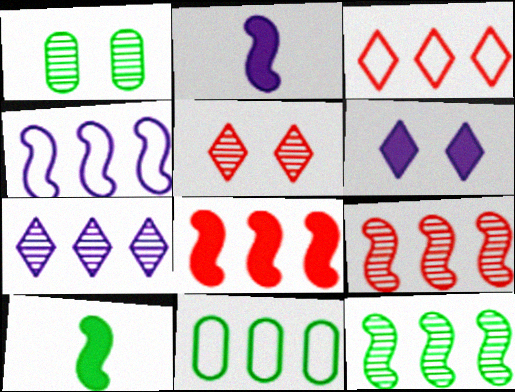[[1, 2, 3], 
[2, 5, 11], 
[3, 4, 11], 
[4, 8, 12], 
[7, 8, 11]]